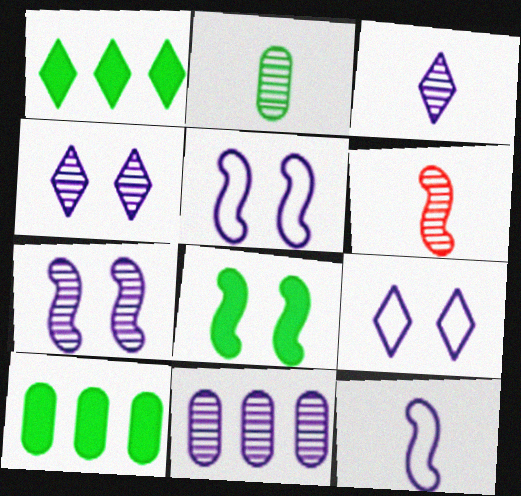[[2, 3, 6], 
[3, 7, 11], 
[6, 9, 10]]